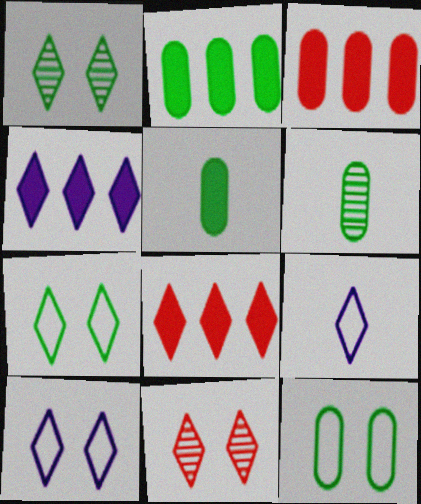[[1, 8, 9], 
[2, 6, 12]]